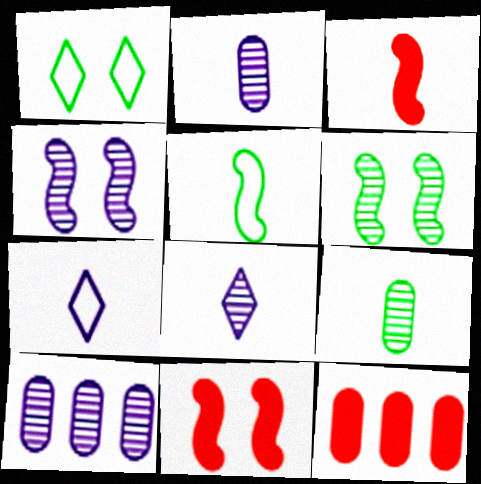[[1, 3, 10], 
[3, 7, 9], 
[4, 8, 10], 
[6, 7, 12]]